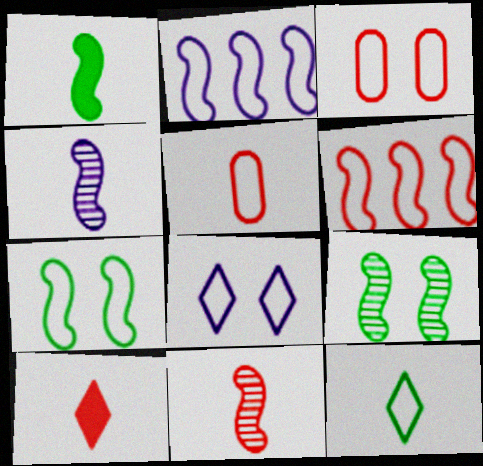[[2, 3, 12], 
[3, 7, 8], 
[5, 10, 11]]